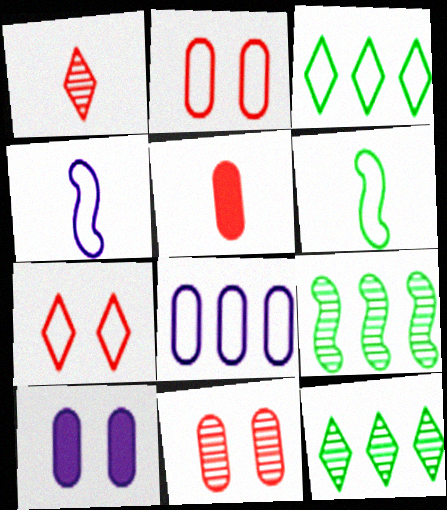[[2, 3, 4], 
[6, 7, 8]]